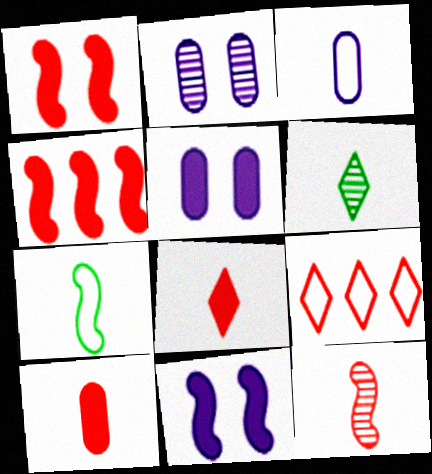[]